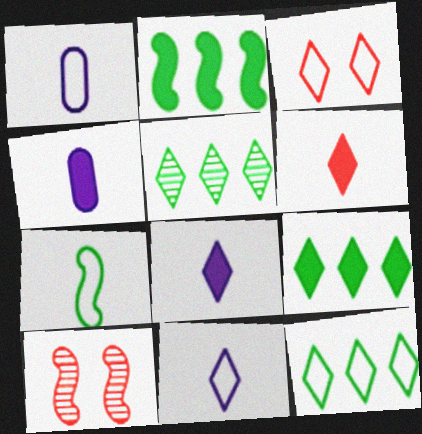[[1, 9, 10], 
[3, 5, 8], 
[3, 11, 12], 
[4, 10, 12], 
[5, 9, 12]]